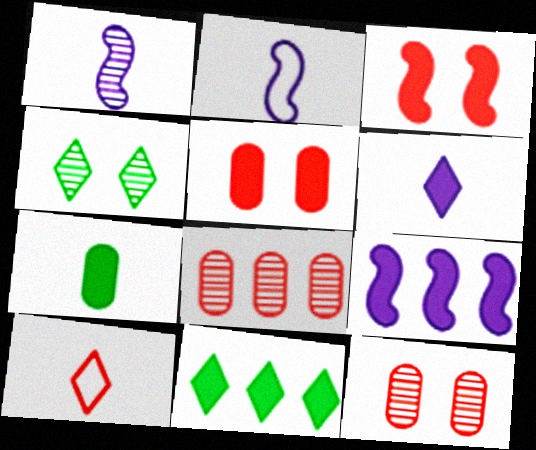[[1, 4, 8], 
[1, 7, 10], 
[2, 11, 12], 
[3, 8, 10]]